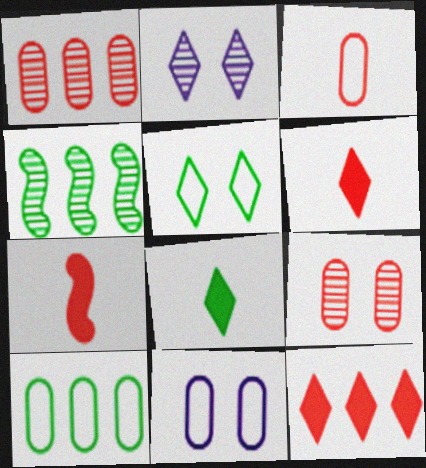[[2, 7, 10], 
[3, 10, 11], 
[4, 6, 11]]